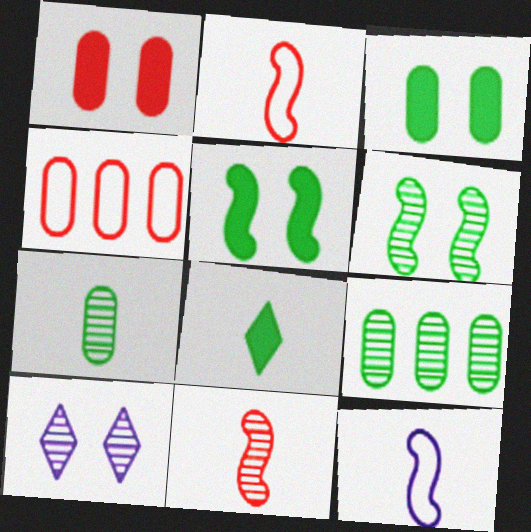[[9, 10, 11]]